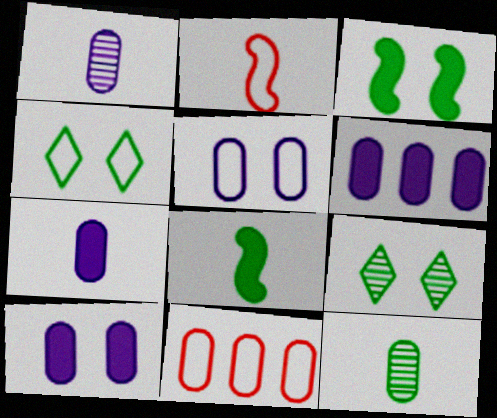[[1, 5, 6], 
[2, 6, 9], 
[6, 7, 10], 
[10, 11, 12]]